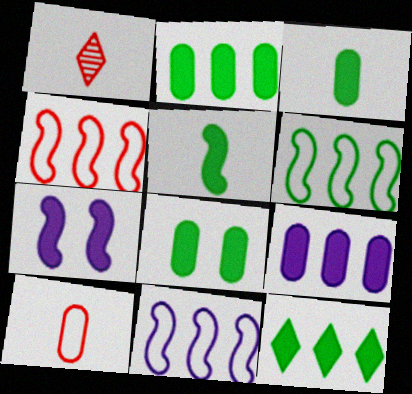[[1, 8, 11], 
[2, 3, 8], 
[4, 6, 11], 
[5, 8, 12]]